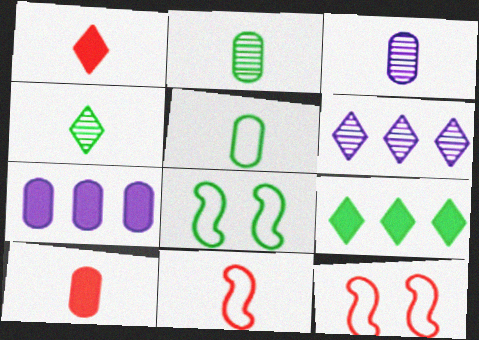[[2, 8, 9], 
[3, 5, 10], 
[3, 9, 12], 
[4, 7, 12], 
[6, 8, 10]]